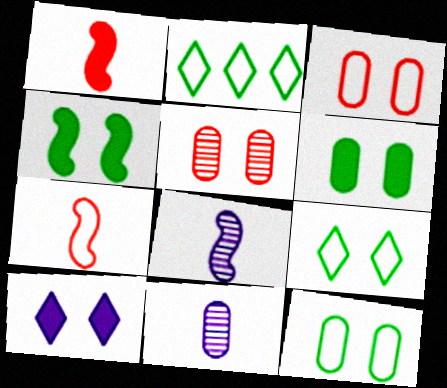[]